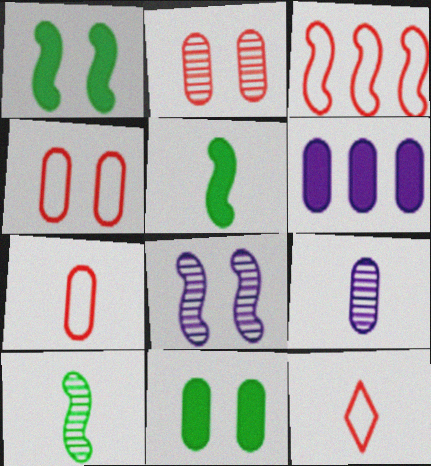[[3, 4, 12], 
[3, 5, 8], 
[5, 9, 12]]